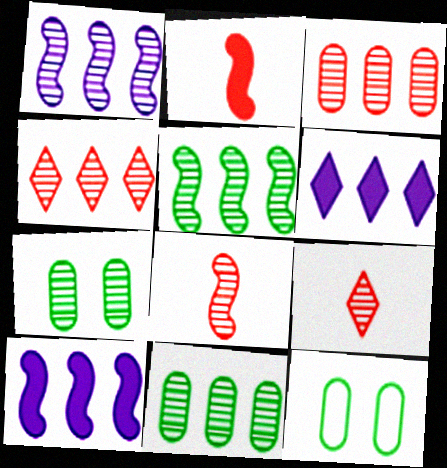[[1, 4, 11], 
[1, 7, 9], 
[6, 8, 12], 
[9, 10, 12]]